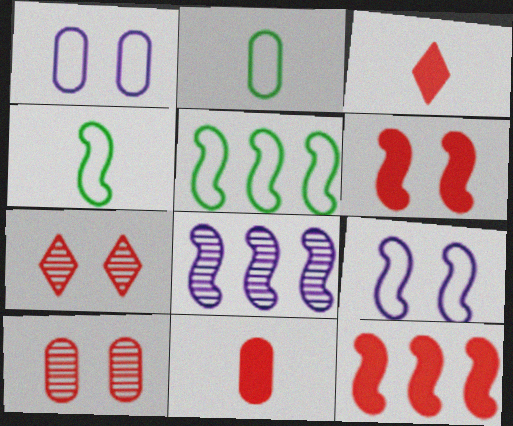[[4, 6, 8], 
[5, 8, 12]]